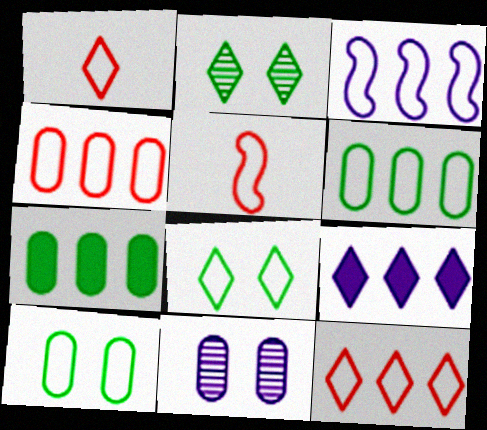[[1, 2, 9], 
[1, 3, 10], 
[3, 6, 12]]